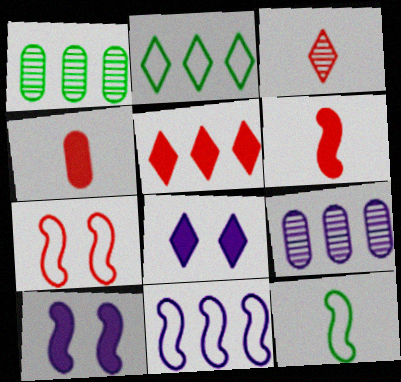[[1, 5, 11], 
[2, 3, 8], 
[7, 11, 12]]